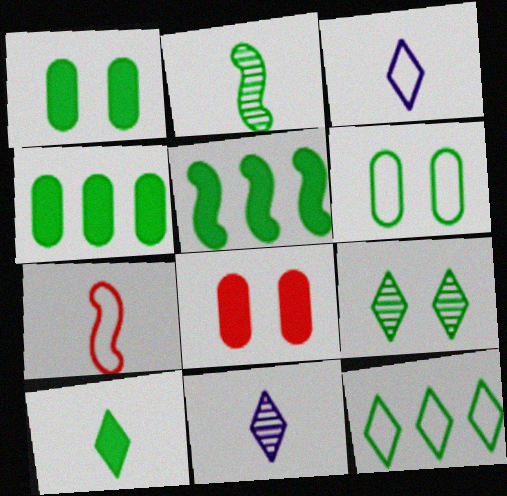[[1, 2, 12], 
[1, 5, 10], 
[9, 10, 12]]